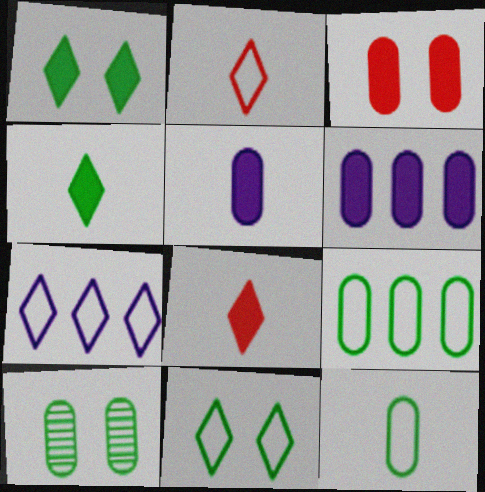[[2, 7, 11]]